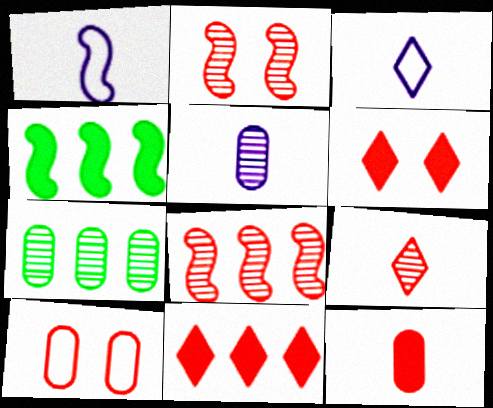[[1, 2, 4], 
[1, 6, 7], 
[2, 6, 10]]